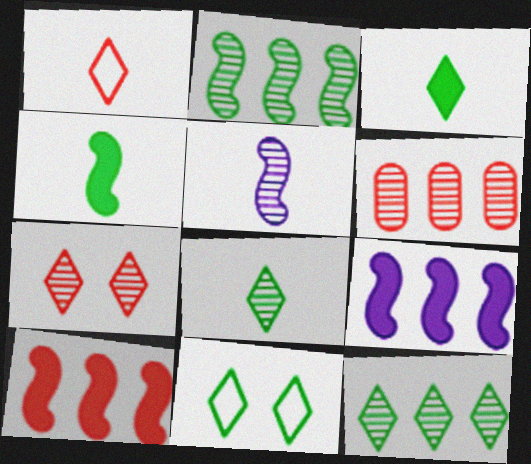[[3, 11, 12]]